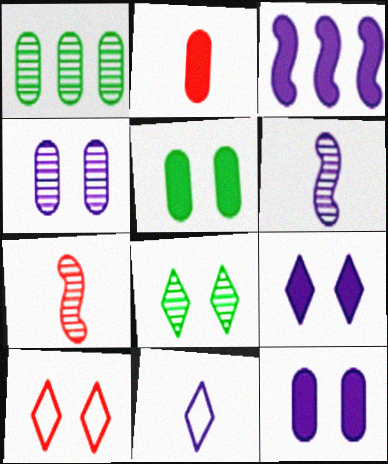[[3, 4, 11], 
[8, 9, 10]]